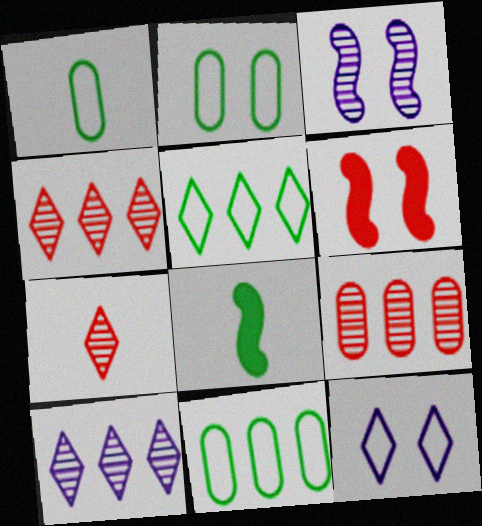[[1, 2, 11], 
[1, 6, 10], 
[8, 9, 12]]